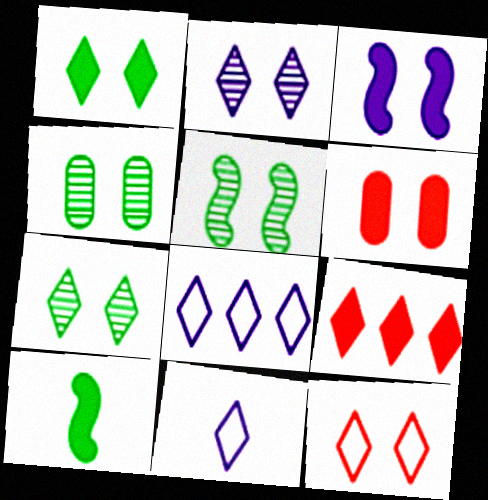[[1, 2, 12], 
[1, 3, 6], 
[3, 4, 12], 
[4, 5, 7], 
[7, 9, 11]]